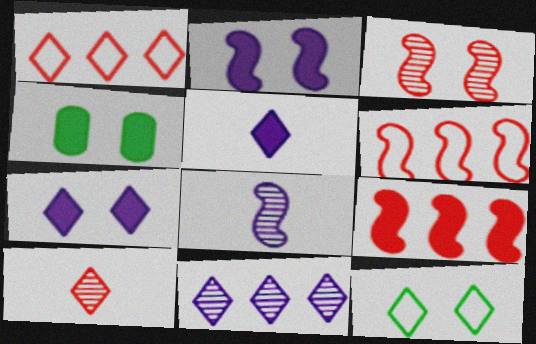[[1, 4, 8], 
[4, 5, 9]]